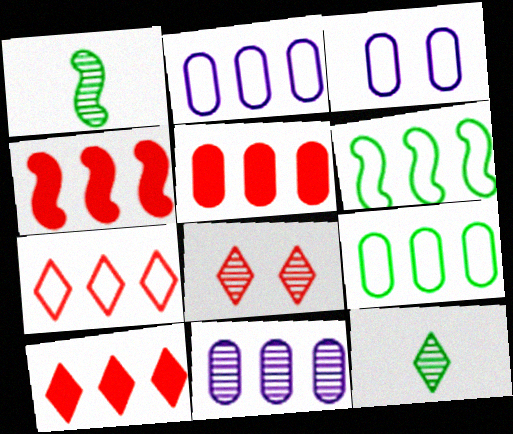[[1, 3, 10], 
[1, 8, 11], 
[2, 6, 7], 
[3, 4, 12], 
[4, 5, 10], 
[5, 9, 11], 
[6, 10, 11]]